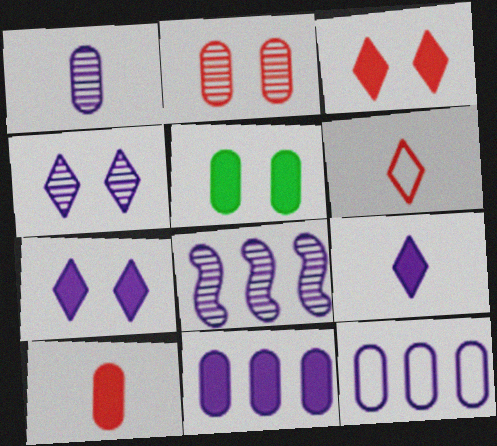[[1, 4, 8], 
[5, 6, 8], 
[5, 10, 11]]